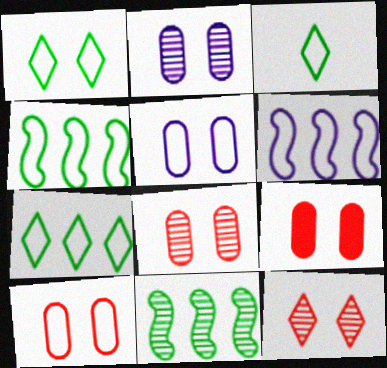[[1, 3, 7], 
[3, 6, 10], 
[8, 9, 10]]